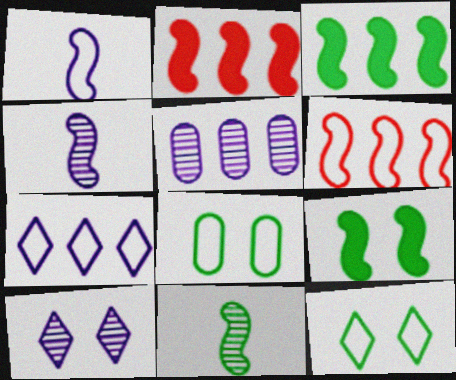[[4, 5, 10], 
[4, 6, 9]]